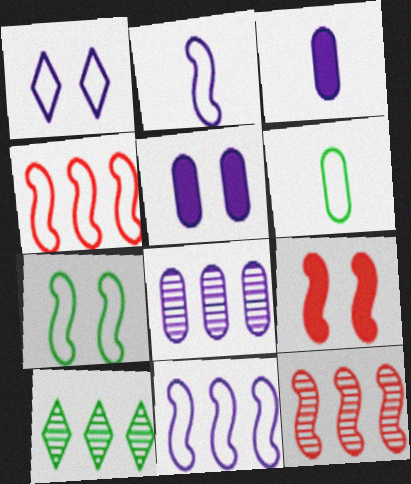[[1, 4, 6], 
[2, 4, 7], 
[8, 10, 12]]